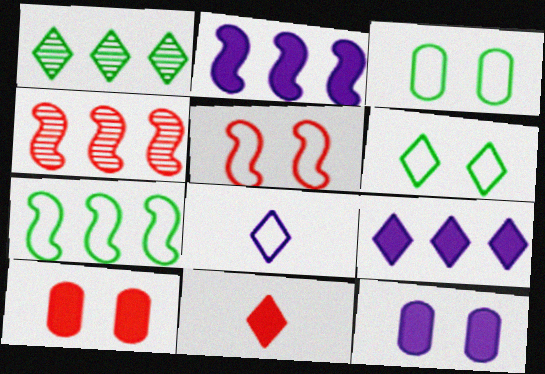[[2, 4, 7]]